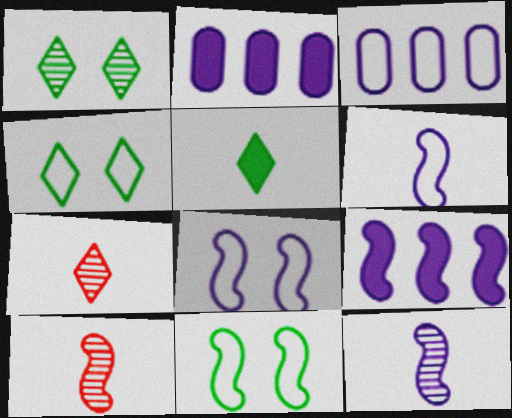[[2, 4, 10], 
[2, 7, 11], 
[8, 9, 12], 
[9, 10, 11]]